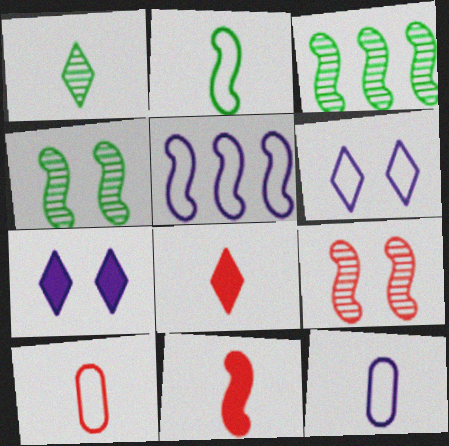[[1, 11, 12], 
[3, 7, 10], 
[4, 5, 11], 
[5, 6, 12]]